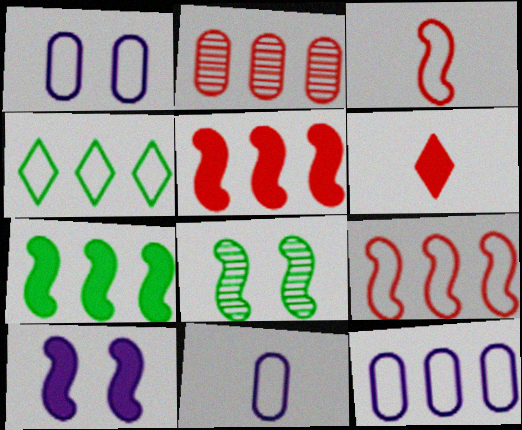[[1, 3, 4], 
[1, 11, 12], 
[4, 9, 12], 
[6, 8, 12]]